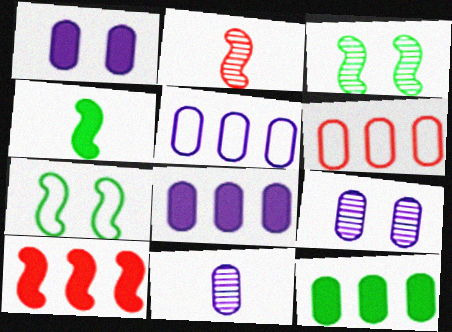[[1, 5, 11]]